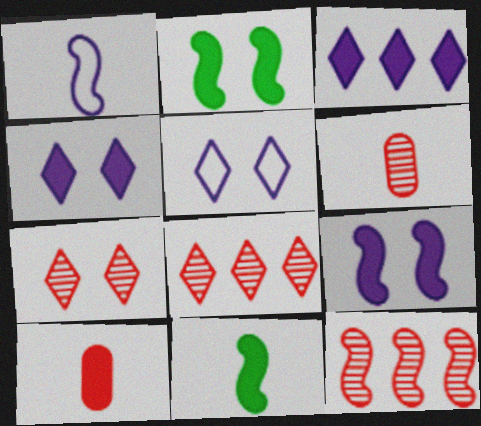[[1, 2, 12], 
[2, 3, 10], 
[6, 7, 12]]